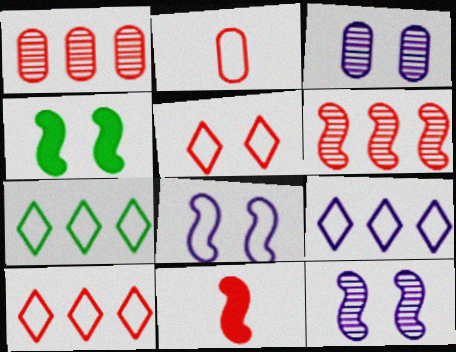[[1, 5, 11], 
[2, 7, 8], 
[3, 4, 5], 
[3, 7, 11], 
[7, 9, 10]]